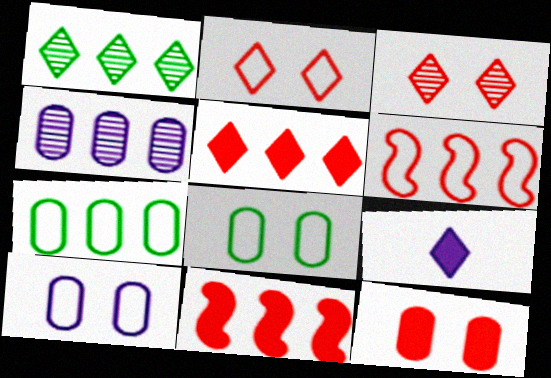[[1, 2, 9]]